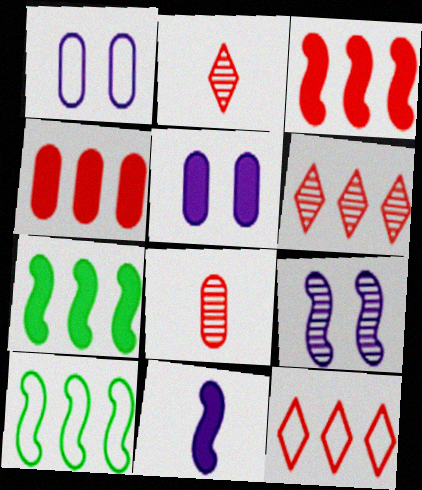[[1, 2, 7], 
[2, 5, 10]]